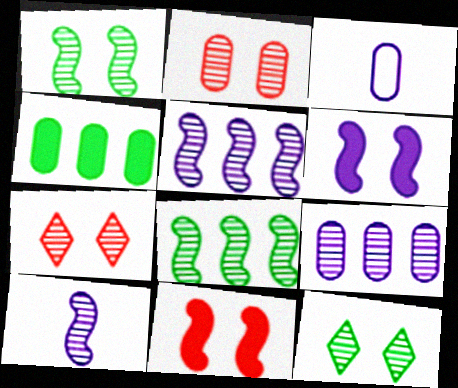[[2, 3, 4]]